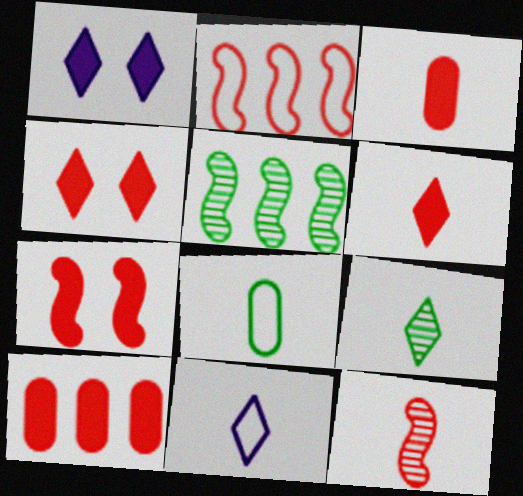[[2, 7, 12], 
[6, 7, 10], 
[6, 9, 11]]